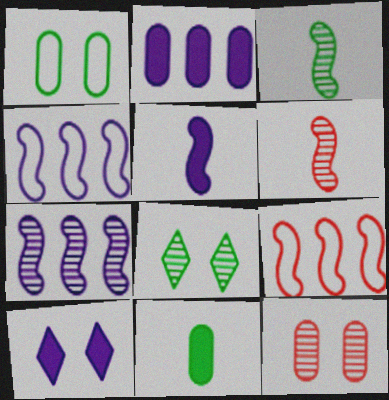[[2, 5, 10]]